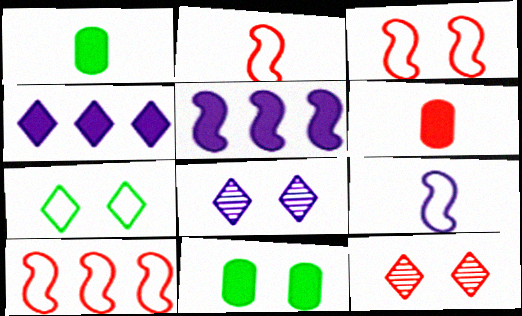[[1, 8, 10], 
[2, 3, 10], 
[3, 8, 11], 
[6, 10, 12]]